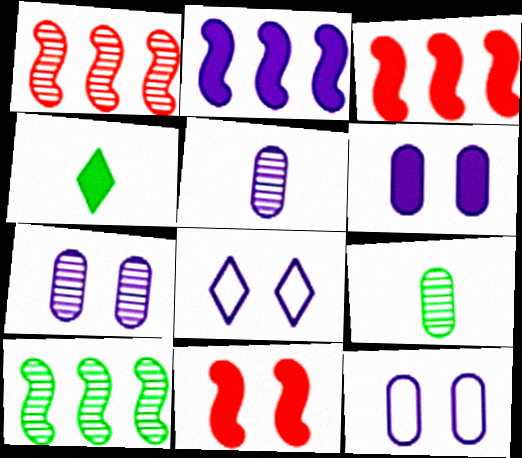[[1, 4, 12], 
[2, 5, 8], 
[3, 4, 6], 
[3, 8, 9], 
[6, 7, 12]]